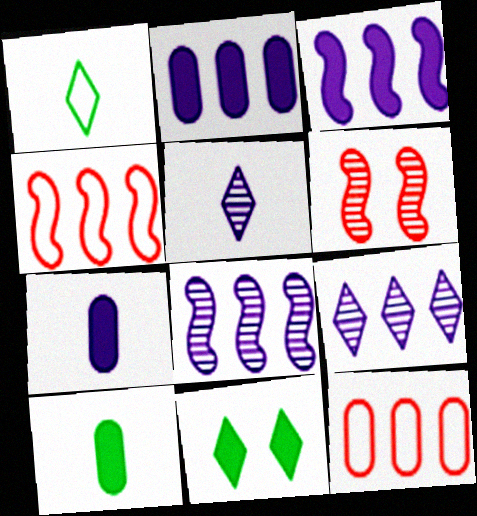[[1, 2, 6]]